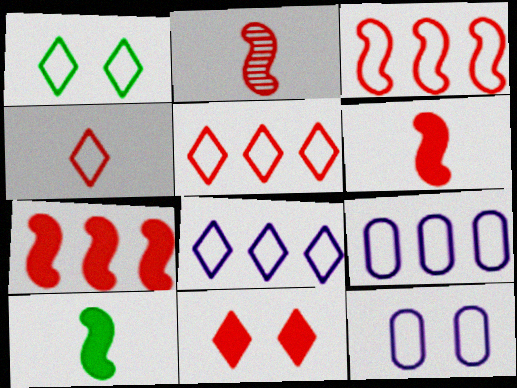[[1, 4, 8]]